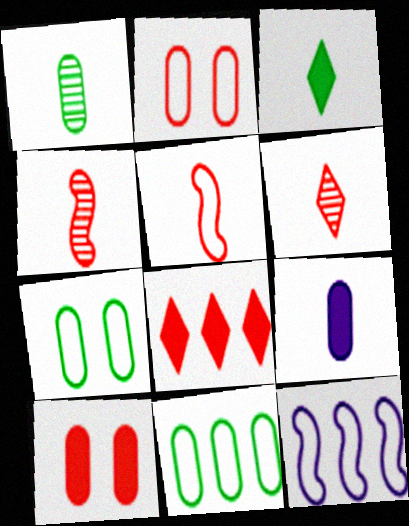[[2, 4, 8]]